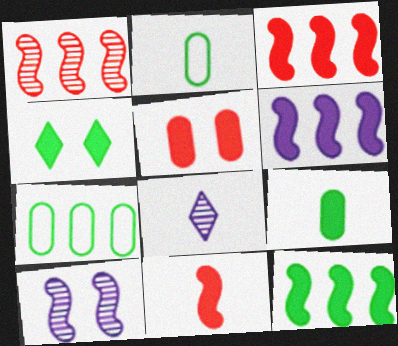[[2, 8, 11], 
[3, 6, 12], 
[4, 9, 12]]